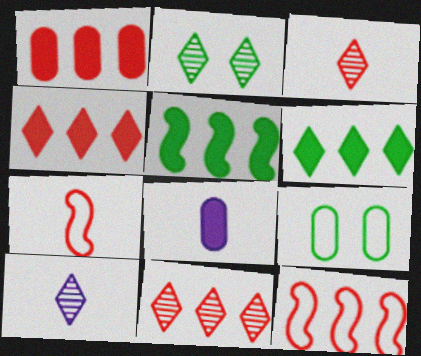[[1, 11, 12], 
[2, 8, 12], 
[2, 10, 11]]